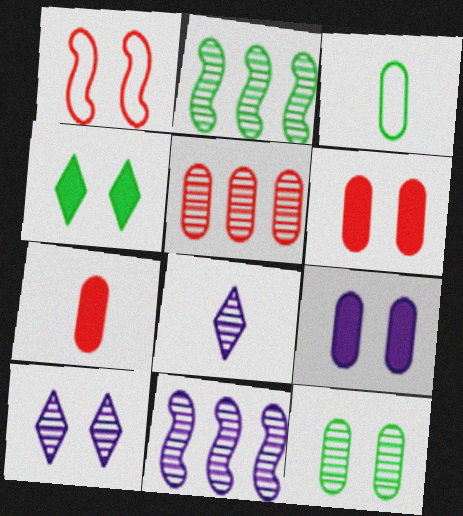[[2, 3, 4], 
[3, 5, 9]]